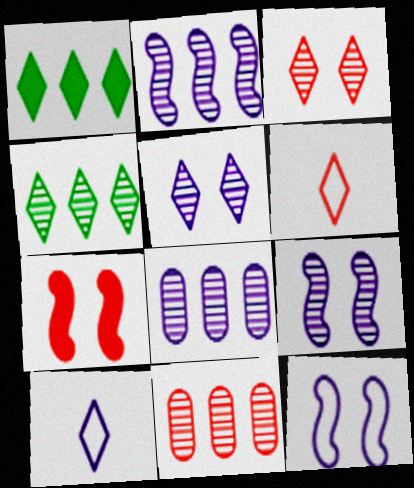[[1, 3, 10], 
[1, 5, 6], 
[2, 4, 11], 
[6, 7, 11]]